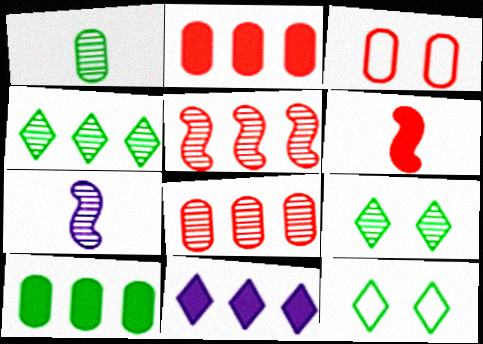[[2, 7, 12], 
[7, 8, 9]]